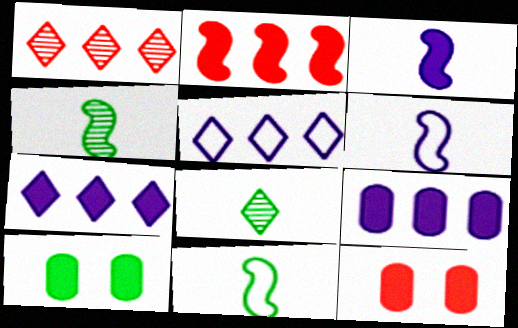[[1, 6, 10], 
[4, 5, 12]]